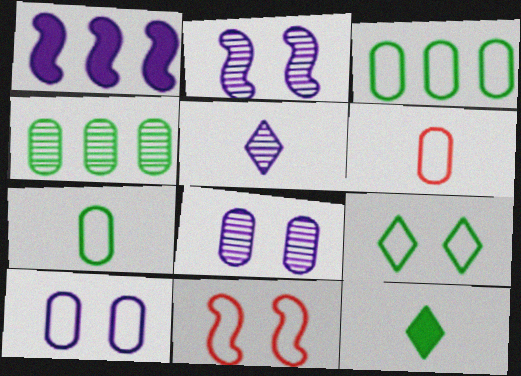[[1, 5, 10], 
[3, 6, 10], 
[9, 10, 11]]